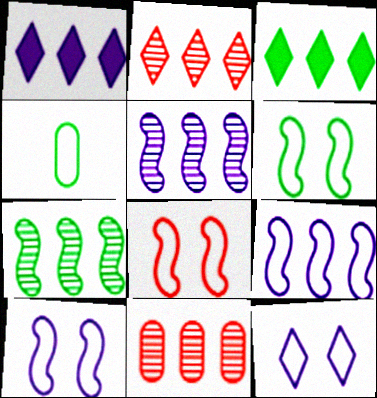[[3, 9, 11], 
[6, 8, 10]]